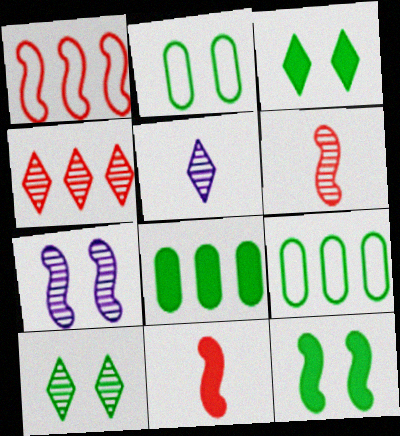[[2, 10, 12], 
[4, 5, 10]]